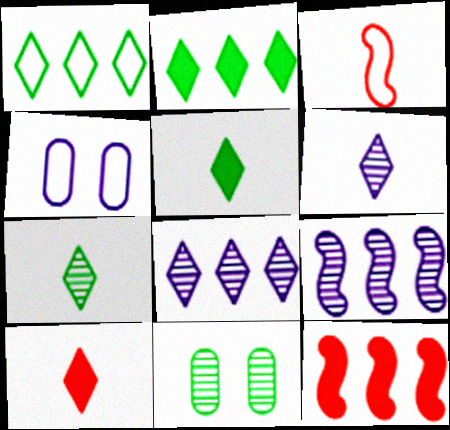[[1, 3, 4], 
[4, 7, 12]]